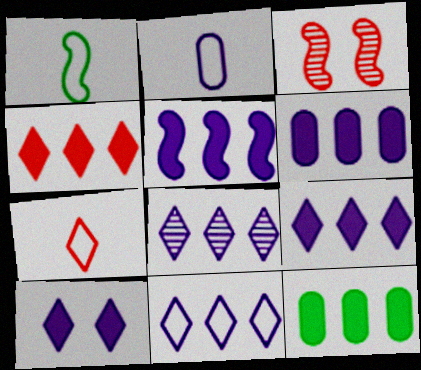[[1, 2, 7], 
[1, 3, 5], 
[4, 5, 12], 
[5, 6, 9], 
[8, 9, 11]]